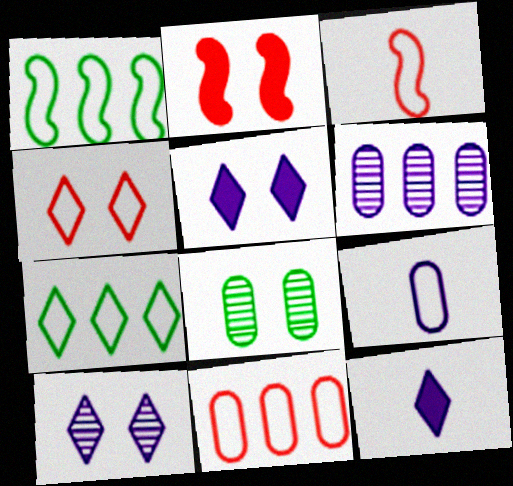[[1, 4, 9], 
[3, 4, 11]]